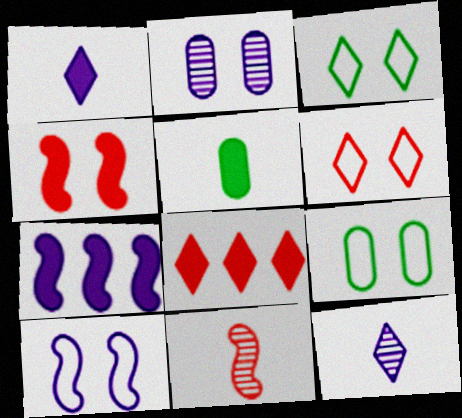[[2, 3, 4], 
[3, 8, 12], 
[6, 9, 10]]